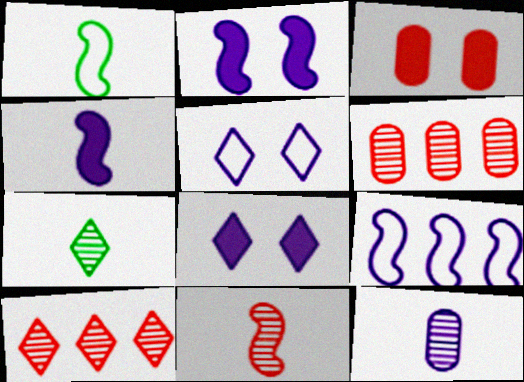[[1, 4, 11], 
[1, 6, 8], 
[3, 7, 9], 
[7, 11, 12], 
[8, 9, 12]]